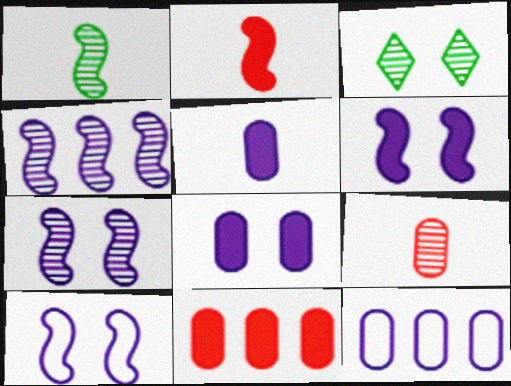[[2, 3, 12], 
[3, 4, 9], 
[6, 7, 10]]